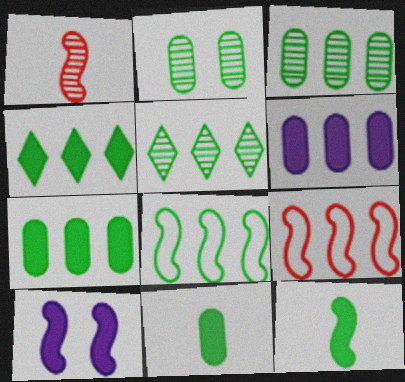[[1, 8, 10], 
[3, 4, 8], 
[5, 6, 9], 
[5, 7, 8]]